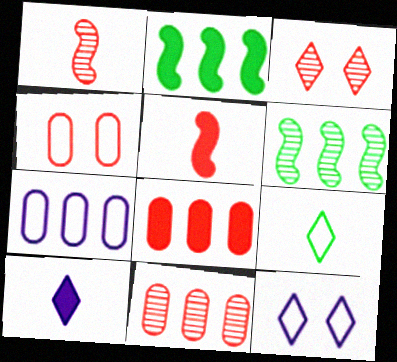[[1, 3, 11], 
[4, 6, 10]]